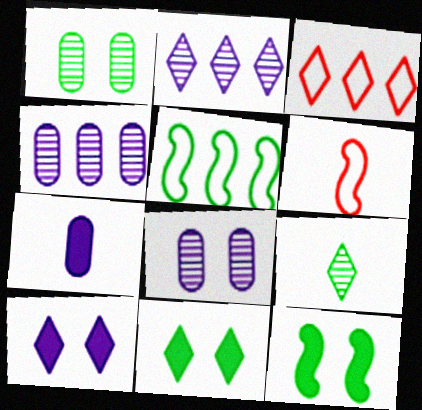[[3, 9, 10], 
[4, 6, 11], 
[6, 7, 9]]